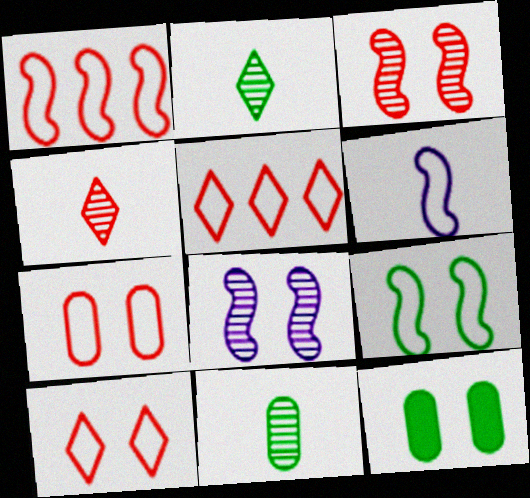[[1, 6, 9], 
[8, 10, 12]]